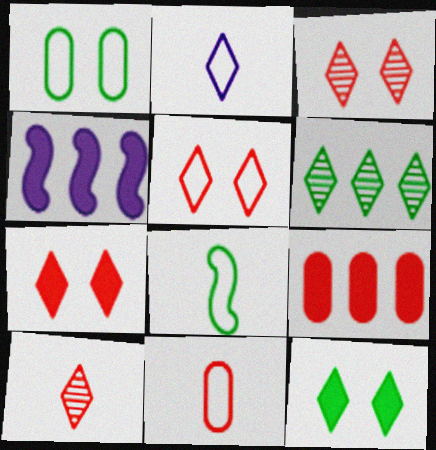[[1, 4, 10], 
[2, 6, 7], 
[2, 8, 11], 
[3, 5, 7]]